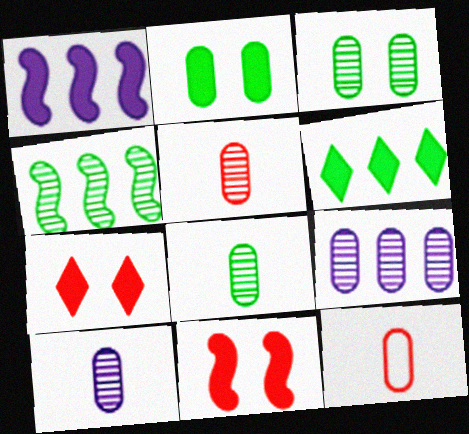[[2, 9, 12], 
[3, 5, 9], 
[5, 8, 10]]